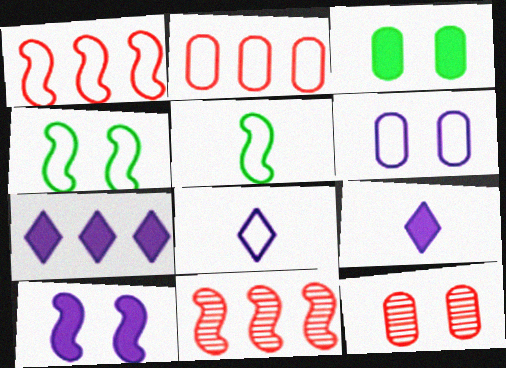[[2, 4, 8], 
[3, 6, 12], 
[3, 8, 11], 
[5, 7, 12], 
[5, 10, 11]]